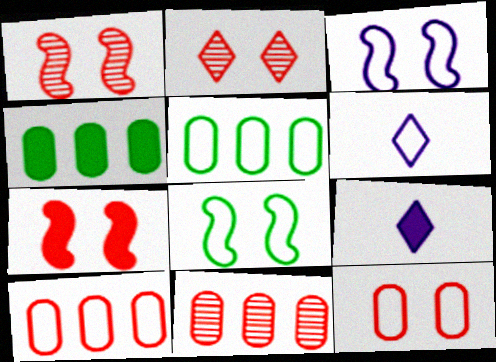[[1, 4, 6], 
[1, 5, 9], 
[2, 7, 12], 
[4, 7, 9], 
[6, 8, 10], 
[8, 9, 11]]